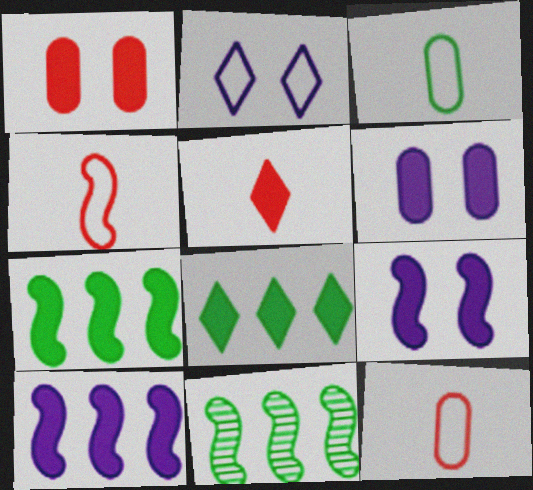[[4, 9, 11], 
[5, 6, 7]]